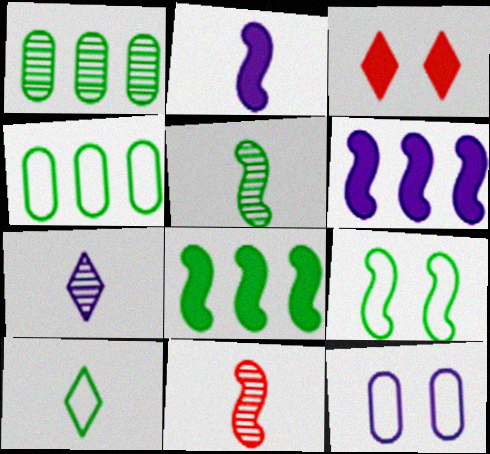[[4, 9, 10], 
[5, 8, 9], 
[6, 7, 12], 
[6, 9, 11]]